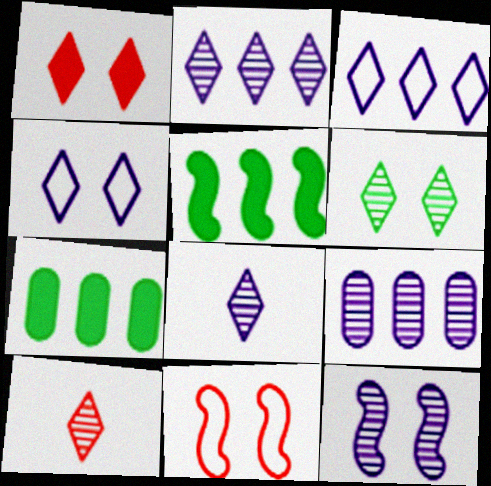[[1, 4, 6], 
[2, 6, 10], 
[7, 8, 11], 
[8, 9, 12]]